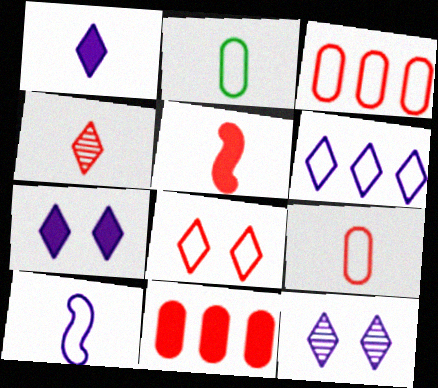[[1, 6, 12], 
[4, 5, 9]]